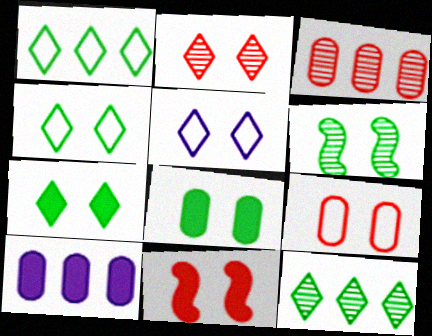[[2, 5, 7], 
[2, 9, 11], 
[4, 6, 8]]